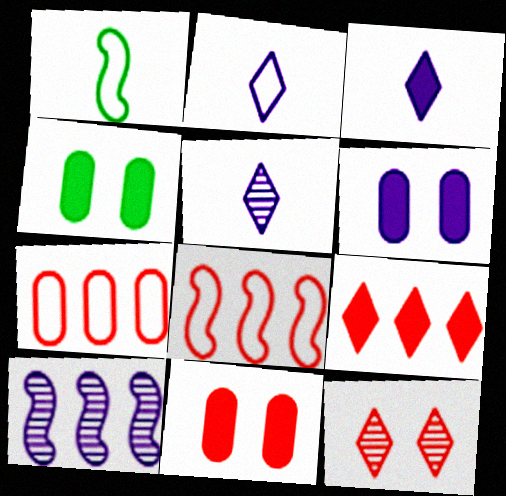[[2, 3, 5], 
[2, 6, 10], 
[4, 5, 8], 
[4, 6, 11]]